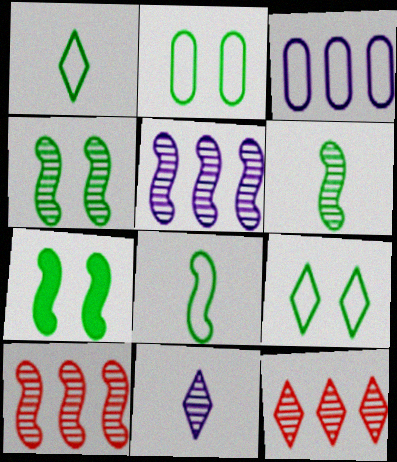[]